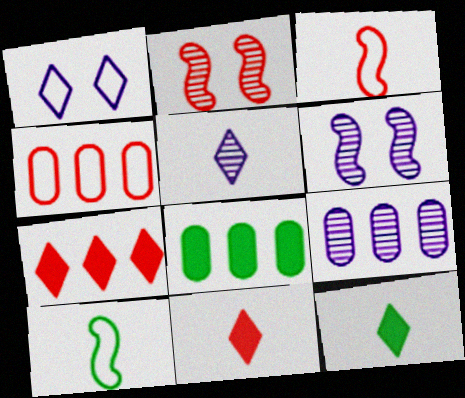[[1, 4, 10], 
[2, 4, 11], 
[4, 6, 12], 
[4, 8, 9], 
[5, 6, 9]]